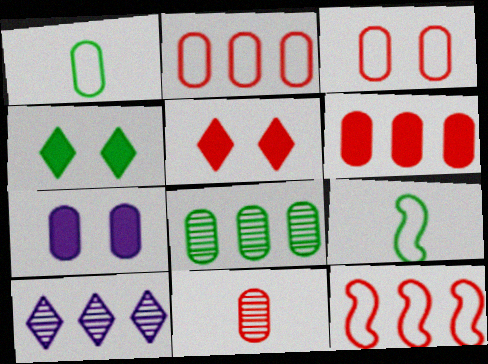[[3, 6, 11], 
[4, 8, 9], 
[5, 11, 12]]